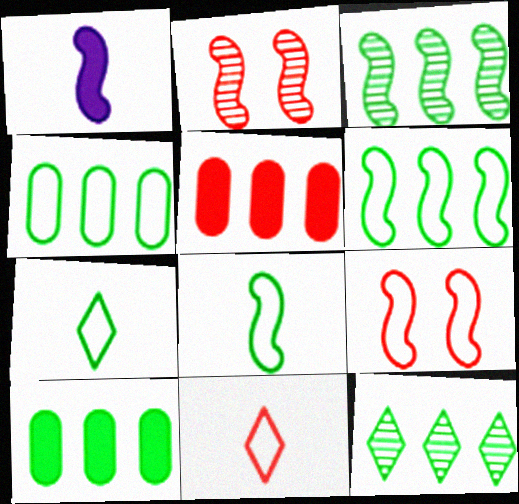[[1, 2, 6], 
[1, 3, 9], 
[2, 5, 11], 
[6, 10, 12]]